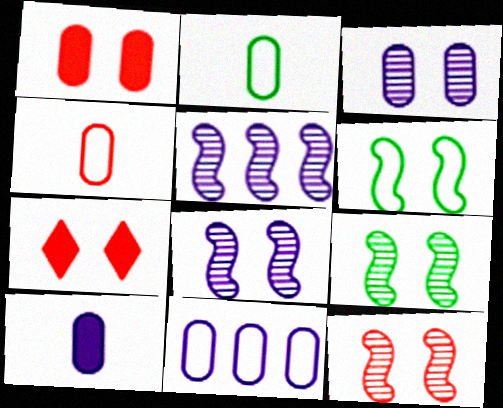[[2, 5, 7], 
[3, 6, 7], 
[3, 10, 11], 
[8, 9, 12]]